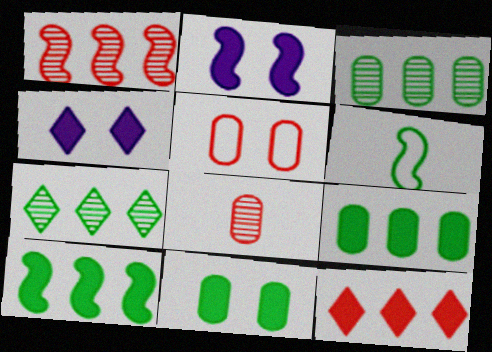[[1, 2, 6], 
[6, 7, 11]]